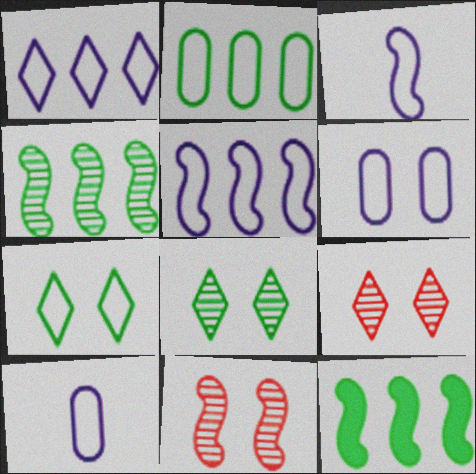[[1, 3, 6], 
[3, 11, 12], 
[9, 10, 12]]